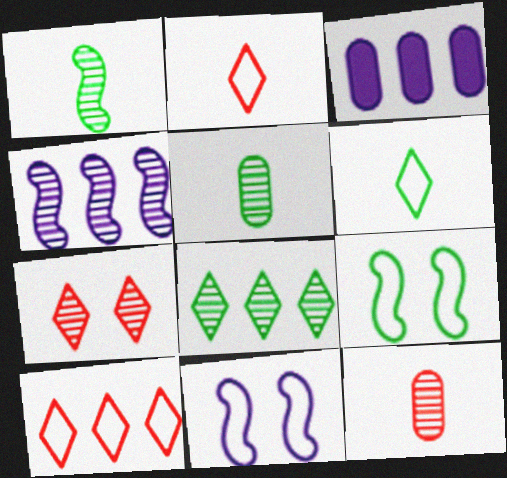[[4, 5, 7]]